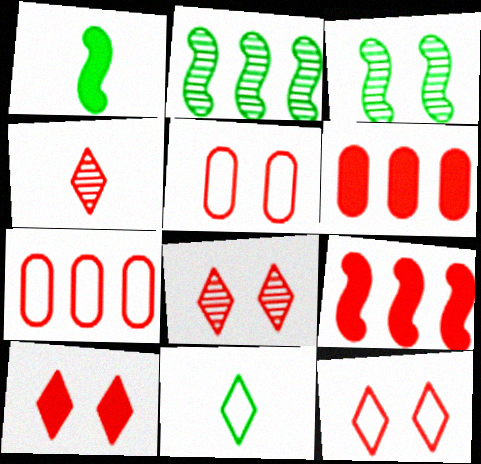[[4, 5, 9], 
[8, 10, 12]]